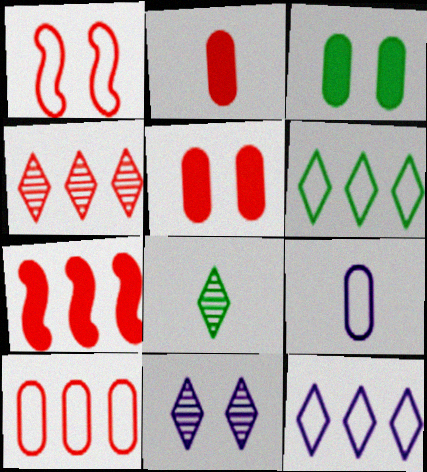[[1, 2, 4], 
[1, 3, 11], 
[1, 6, 9], 
[4, 7, 10], 
[4, 8, 11]]